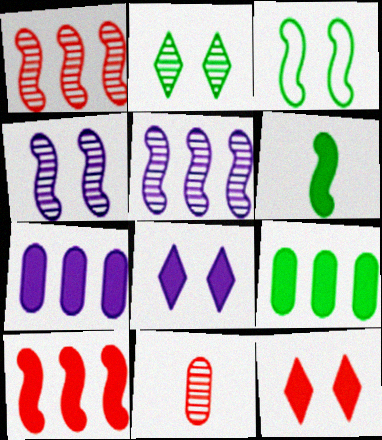[[2, 5, 11], 
[6, 7, 12]]